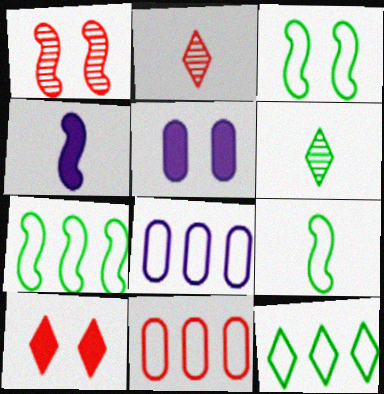[[1, 4, 7], 
[2, 5, 7], 
[3, 7, 9]]